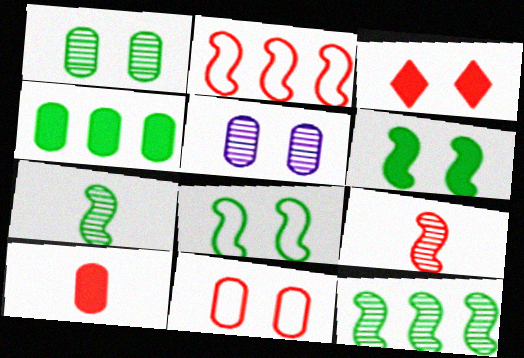[[3, 5, 8]]